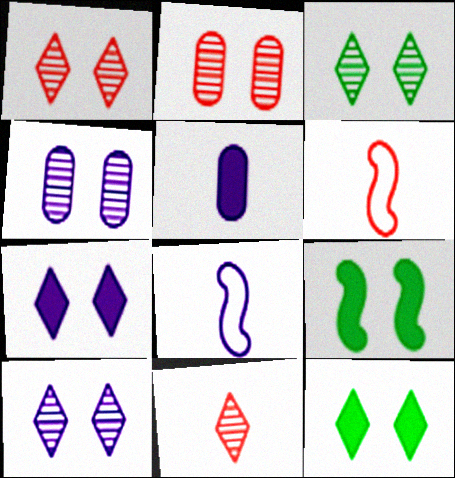[[1, 3, 10]]